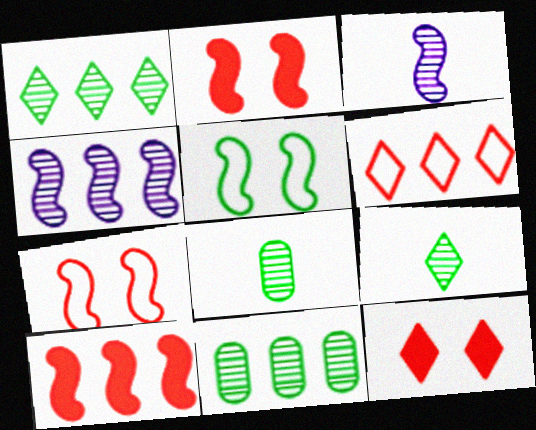[[3, 5, 10]]